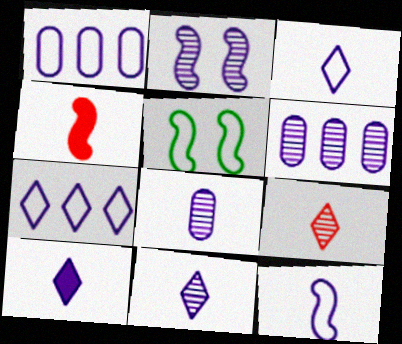[[1, 2, 10], 
[2, 6, 11], 
[3, 10, 11], 
[8, 10, 12]]